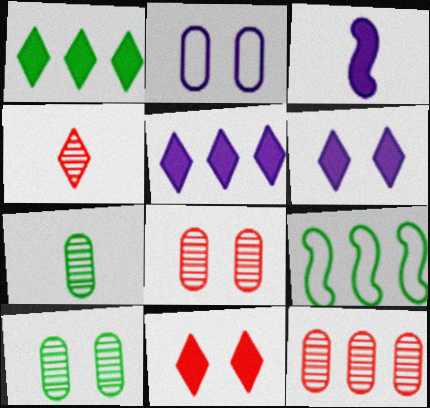[[5, 9, 12]]